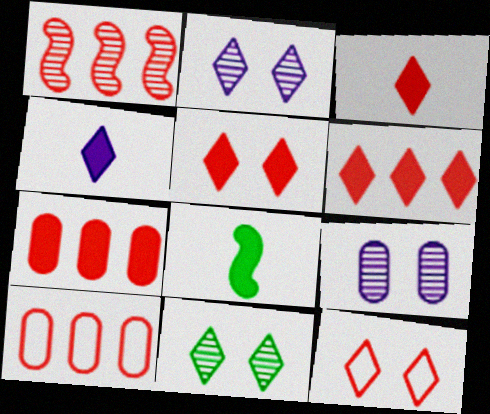[[1, 6, 10], 
[2, 8, 10], 
[3, 5, 6]]